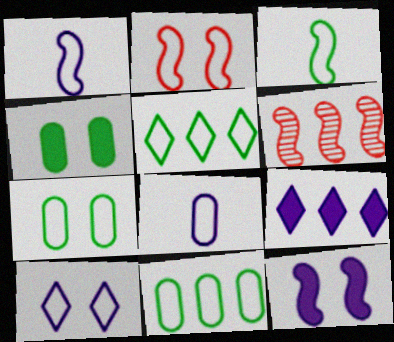[[2, 5, 8], 
[2, 7, 10], 
[3, 5, 7], 
[3, 6, 12], 
[6, 9, 11]]